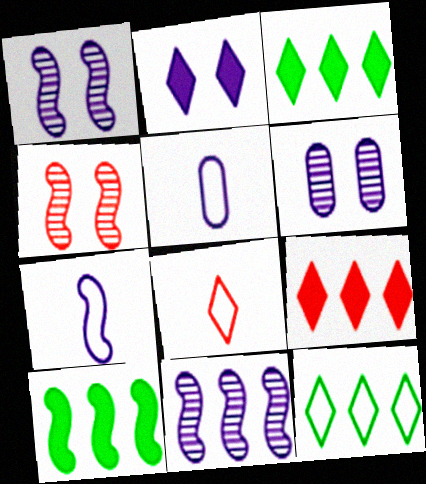[[2, 5, 11], 
[3, 4, 5], 
[4, 7, 10], 
[6, 8, 10]]